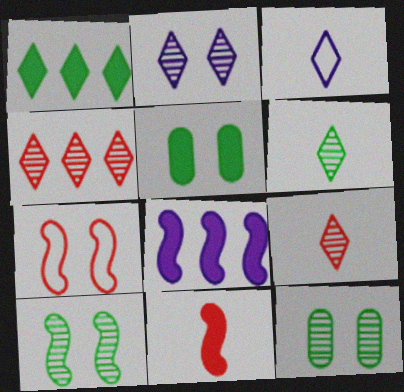[[2, 4, 6], 
[2, 5, 7]]